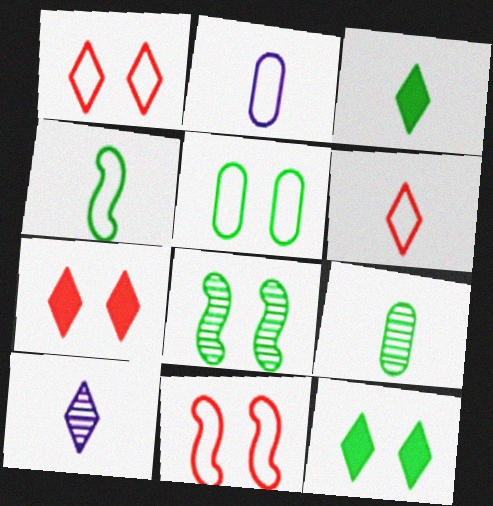[[2, 4, 6], 
[3, 4, 9], 
[3, 6, 10], 
[5, 8, 12]]